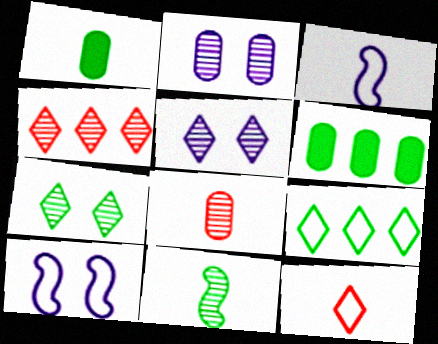[[1, 4, 10], 
[2, 4, 11]]